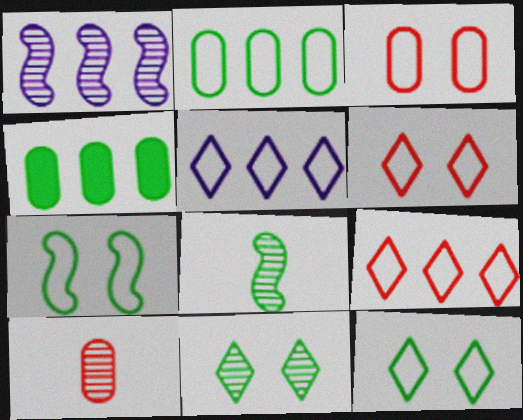[[1, 4, 9], 
[1, 10, 11], 
[4, 8, 12]]